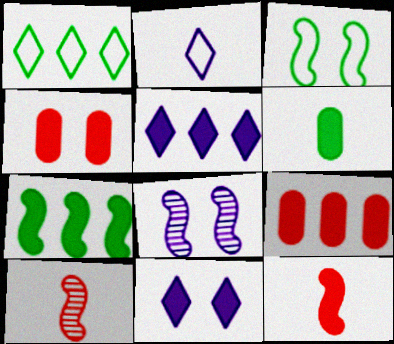[[2, 6, 10], 
[5, 7, 9]]